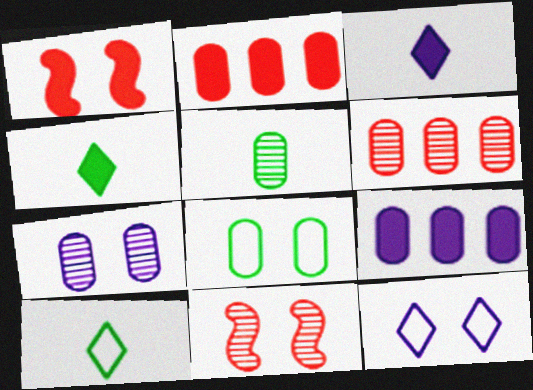[[1, 4, 9], 
[5, 6, 7], 
[9, 10, 11]]